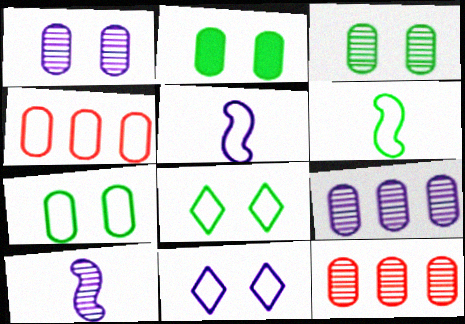[[2, 3, 7], 
[4, 5, 8], 
[4, 6, 11]]